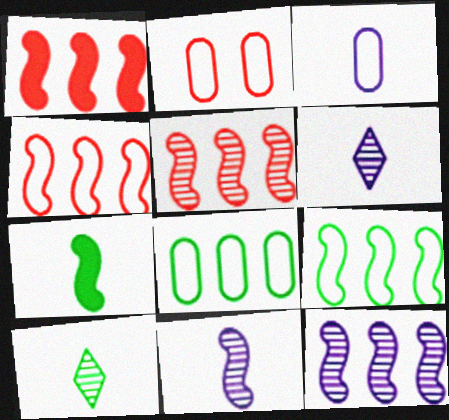[[1, 4, 5], 
[1, 9, 12], 
[2, 3, 8]]